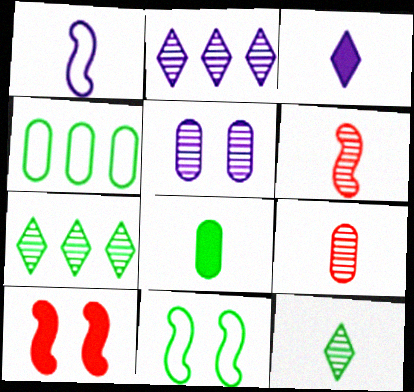[[5, 6, 7], 
[7, 8, 11]]